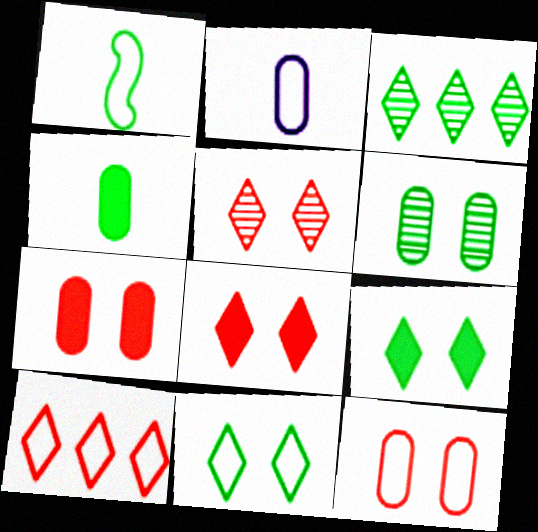[]